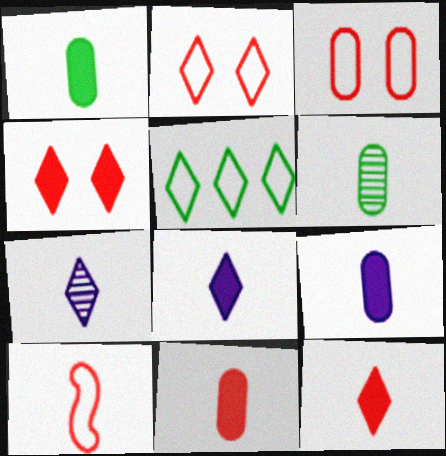[[1, 7, 10], 
[1, 9, 11], 
[4, 5, 7], 
[6, 8, 10]]